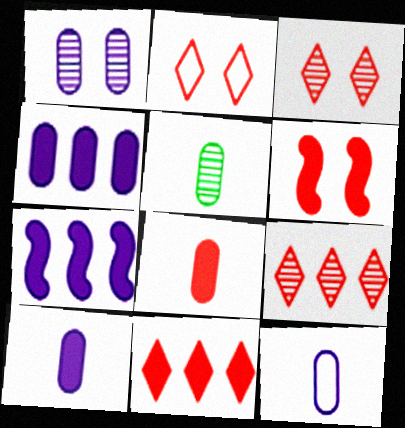[[1, 4, 12], 
[2, 5, 7], 
[5, 8, 12], 
[6, 8, 11]]